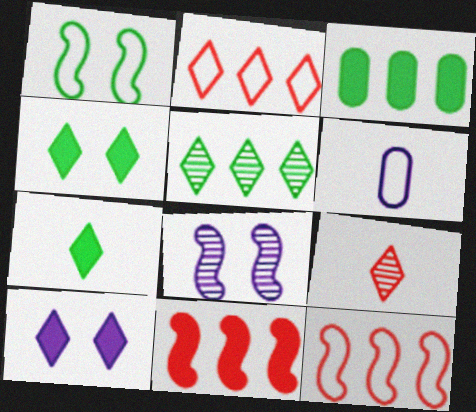[[1, 2, 6]]